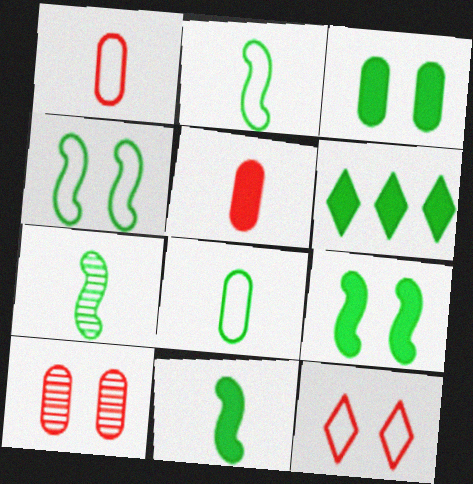[[2, 7, 11], 
[3, 6, 11]]